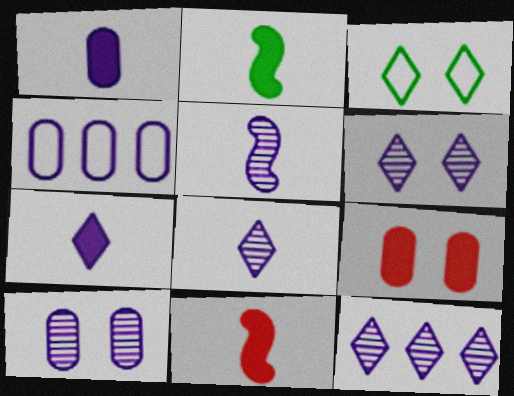[[1, 4, 10], 
[5, 10, 12], 
[6, 8, 12]]